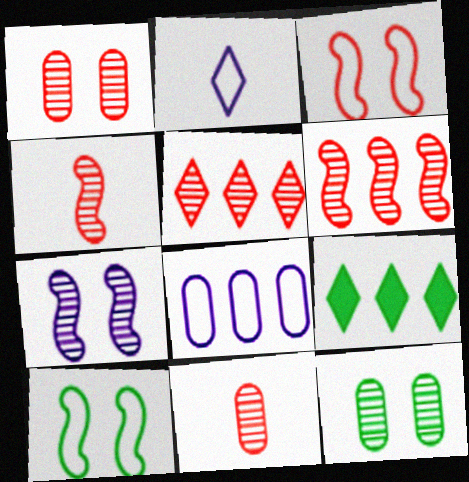[[1, 4, 5], 
[6, 8, 9]]